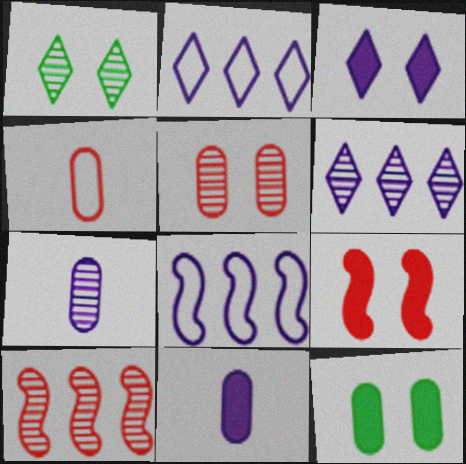[[1, 7, 10], 
[3, 7, 8], 
[3, 9, 12]]